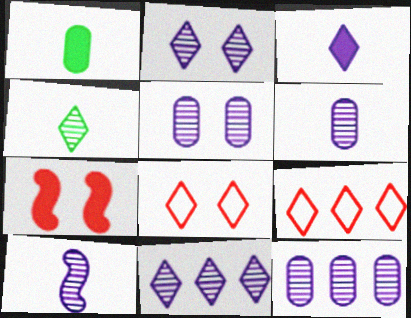[[2, 10, 12], 
[5, 6, 12], 
[5, 10, 11]]